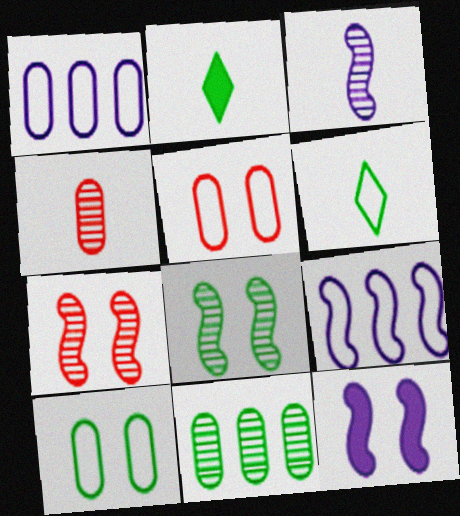[[1, 2, 7], 
[3, 9, 12], 
[5, 6, 9]]